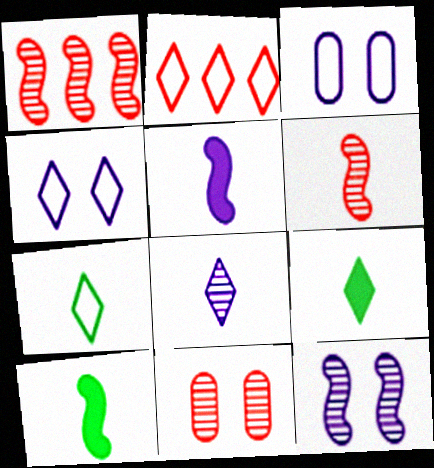[[1, 3, 9], 
[2, 4, 7]]